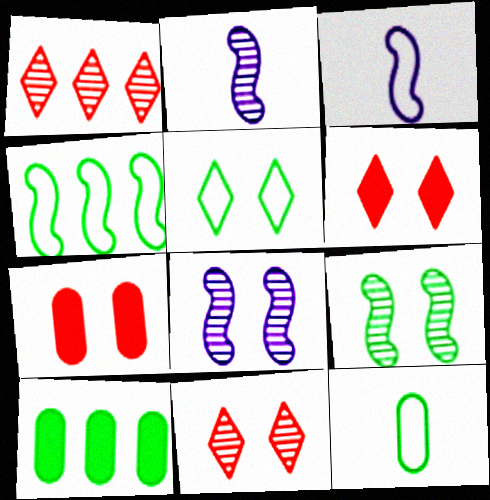[[3, 10, 11], 
[4, 5, 12], 
[5, 7, 8]]